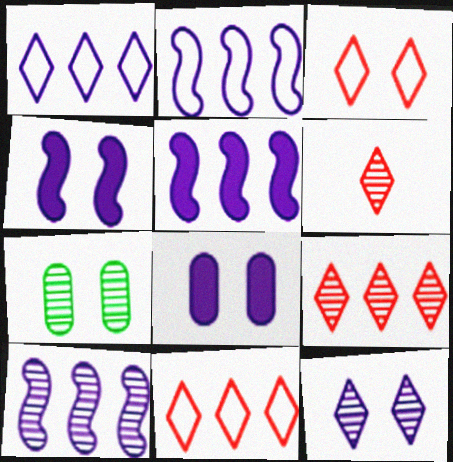[[2, 5, 10], 
[3, 4, 7], 
[6, 7, 10]]